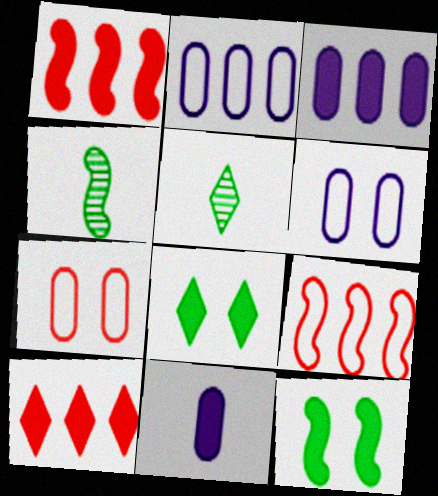[[1, 5, 6], 
[1, 8, 11], 
[4, 6, 10], 
[10, 11, 12]]